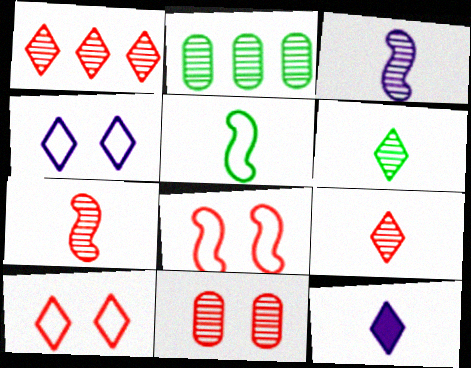[[1, 7, 11], 
[2, 8, 12]]